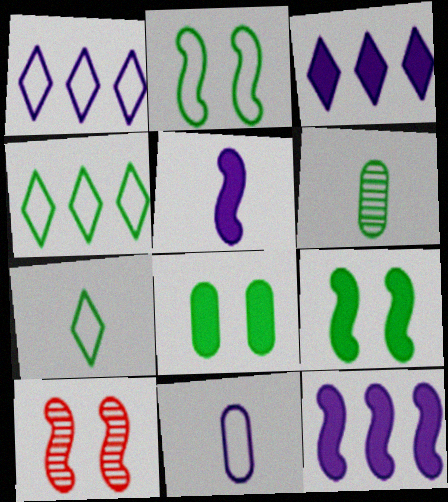[[4, 6, 9]]